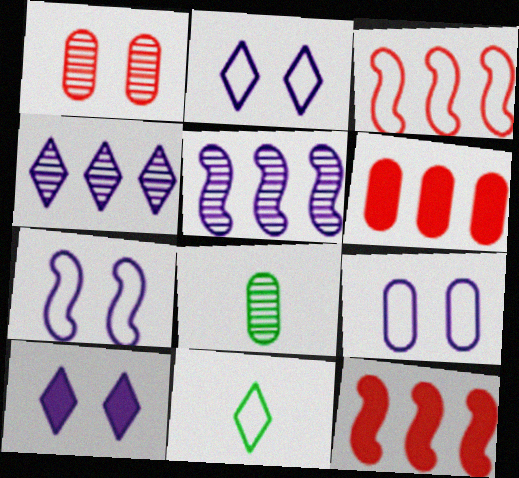[[2, 7, 9], 
[2, 8, 12], 
[3, 8, 10], 
[3, 9, 11], 
[6, 8, 9]]